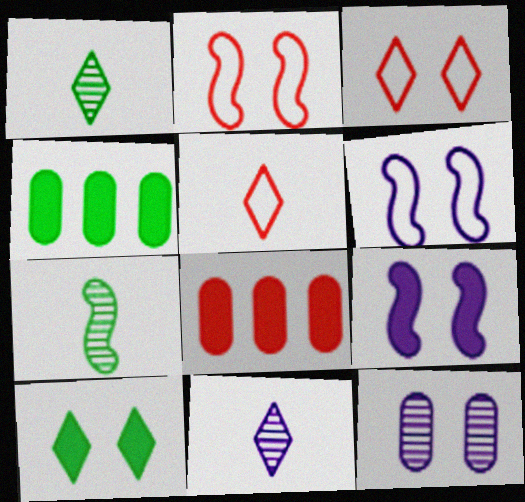[[1, 6, 8], 
[2, 4, 11], 
[2, 10, 12]]